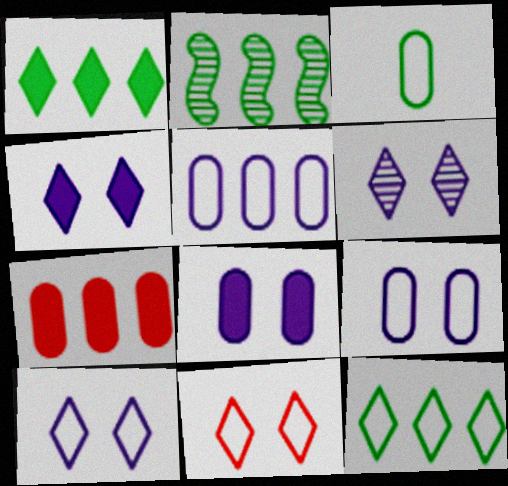[[4, 6, 10]]